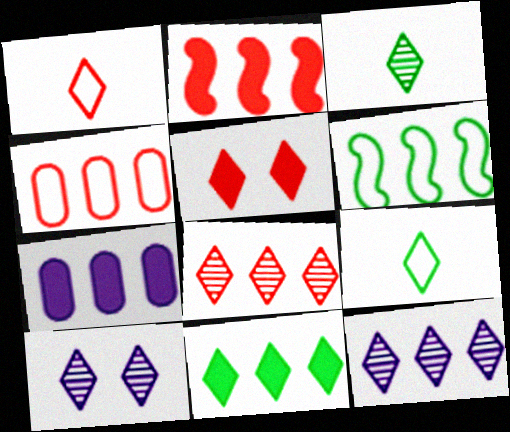[[1, 5, 8], 
[1, 10, 11], 
[2, 4, 8], 
[2, 7, 11], 
[3, 8, 10], 
[5, 9, 12], 
[6, 7, 8]]